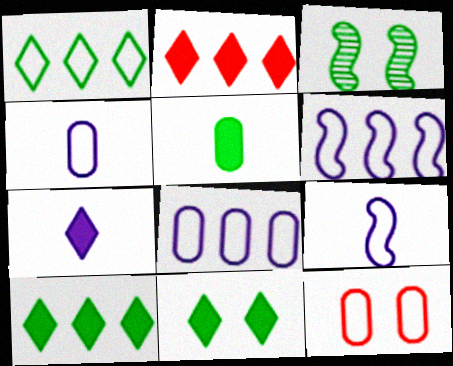[[1, 3, 5], 
[1, 9, 12], 
[2, 3, 4], 
[2, 7, 11]]